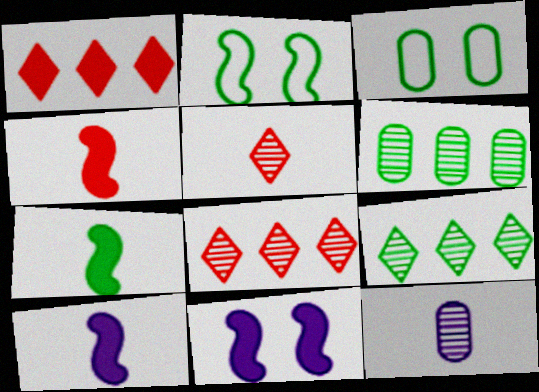[[1, 2, 12], 
[3, 7, 9], 
[3, 8, 10], 
[4, 7, 10]]